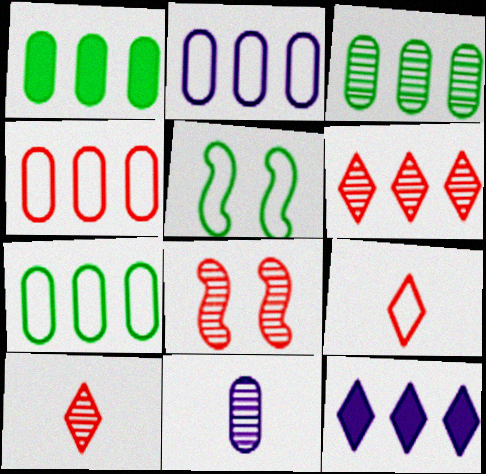[[1, 3, 7], 
[2, 4, 7], 
[2, 5, 9]]